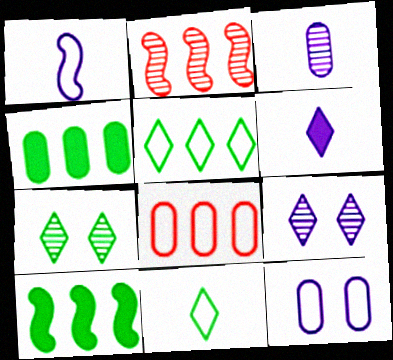[[1, 3, 6], 
[2, 3, 7]]